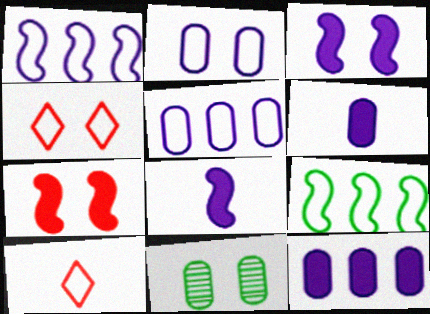[[2, 9, 10], 
[3, 4, 11]]